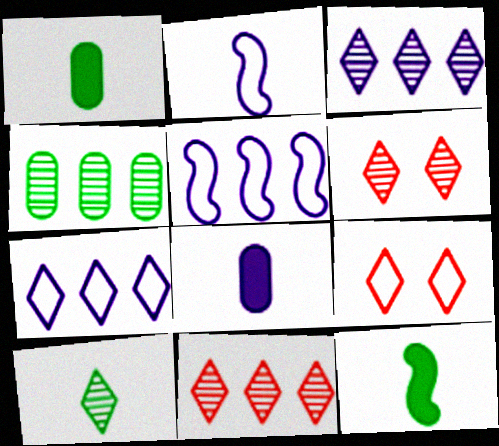[[1, 5, 6], 
[3, 6, 10]]